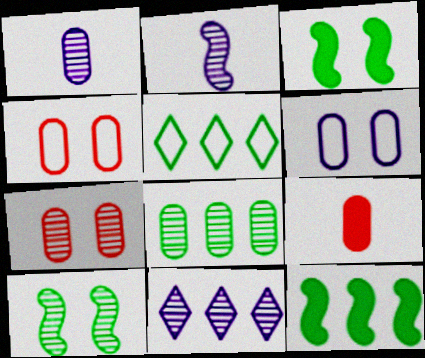[[1, 7, 8], 
[5, 8, 12], 
[6, 8, 9]]